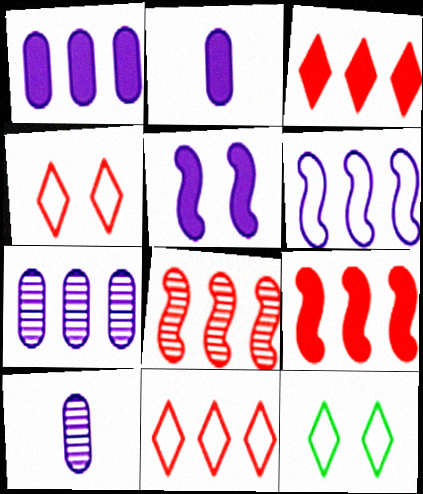[[2, 8, 12], 
[9, 10, 12]]